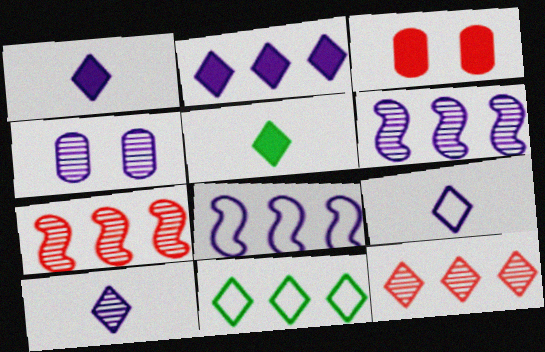[[1, 4, 8], 
[1, 9, 10], 
[2, 11, 12], 
[4, 6, 10]]